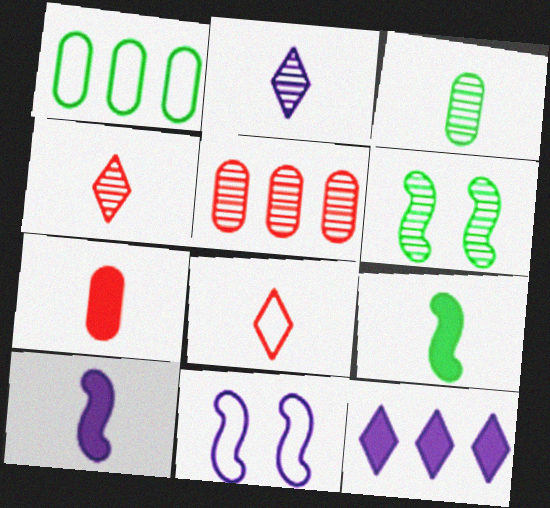[[1, 8, 11], 
[2, 5, 6], 
[3, 8, 10]]